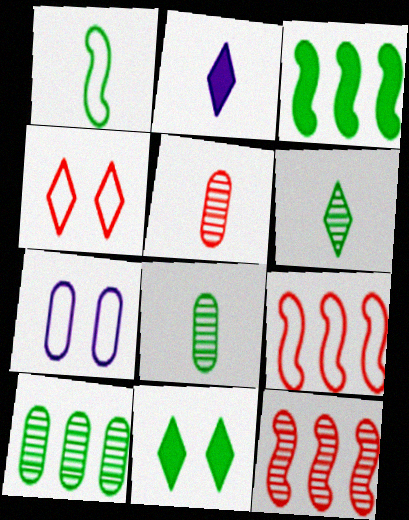[[1, 2, 5], 
[1, 10, 11]]